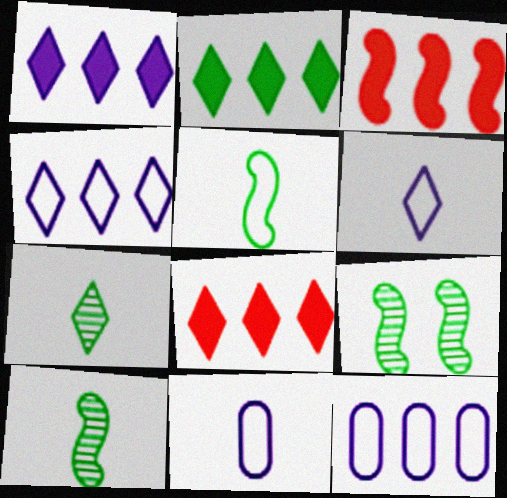[[1, 2, 8], 
[8, 9, 11]]